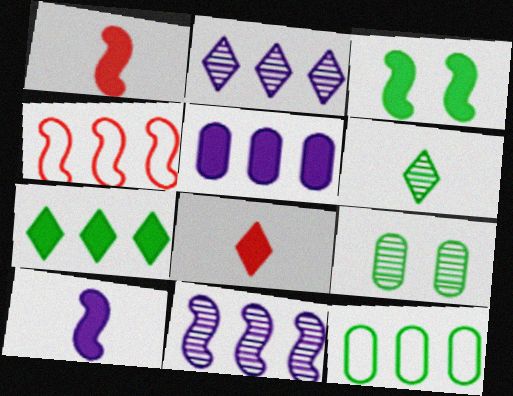[[3, 5, 8], 
[3, 6, 12]]